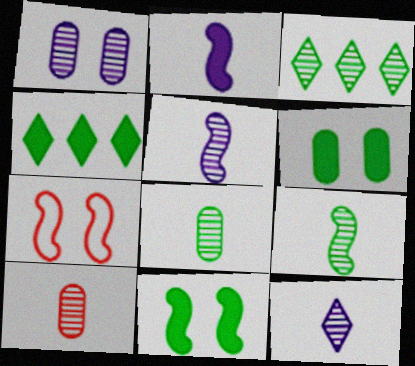[[9, 10, 12]]